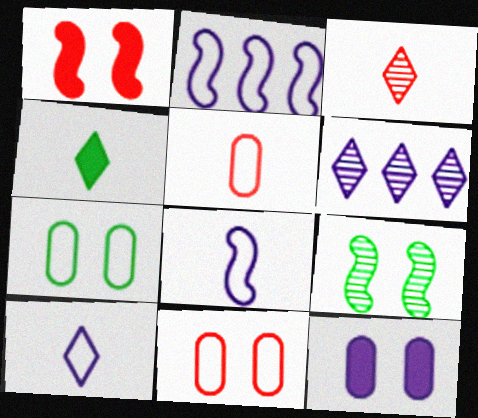[[3, 4, 10], 
[6, 8, 12]]